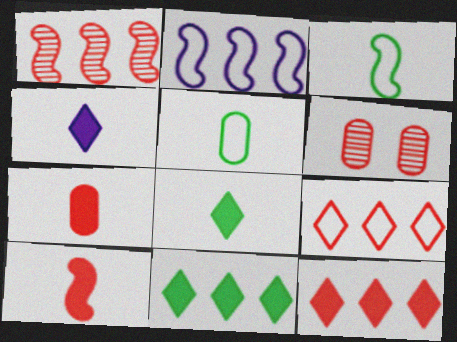[[2, 6, 8], 
[6, 9, 10]]